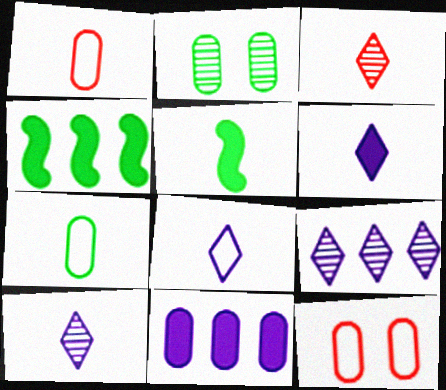[[1, 2, 11], 
[1, 5, 10], 
[4, 10, 12], 
[5, 9, 12], 
[6, 8, 10]]